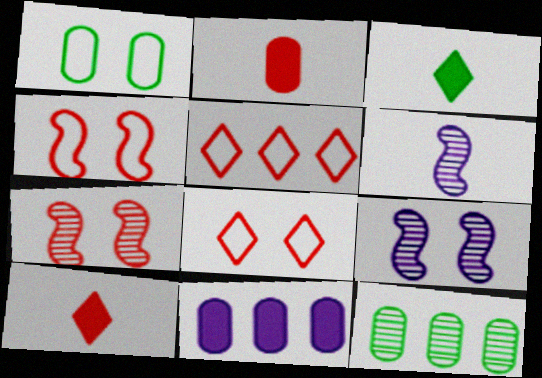[[2, 5, 7]]